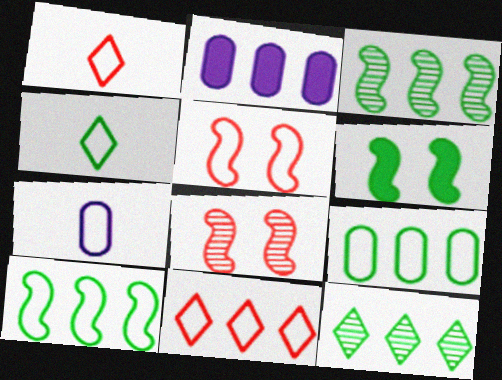[[2, 3, 11], 
[2, 4, 8]]